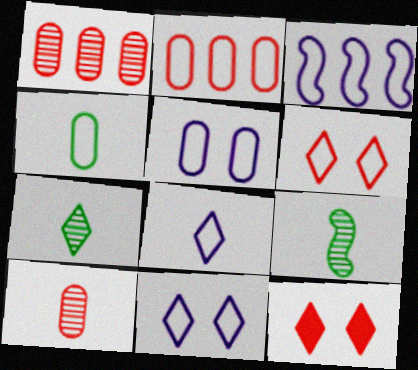[[2, 4, 5], 
[3, 4, 6], 
[3, 5, 8]]